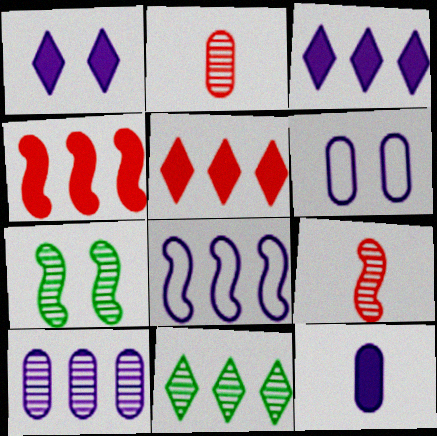[[3, 8, 10], 
[6, 10, 12]]